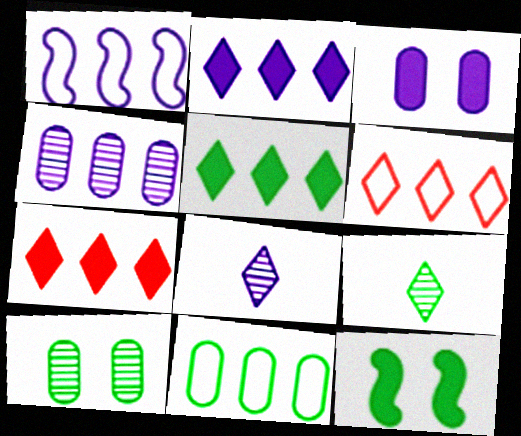[[1, 2, 4], 
[1, 3, 8], 
[1, 6, 11], 
[2, 5, 7], 
[9, 11, 12]]